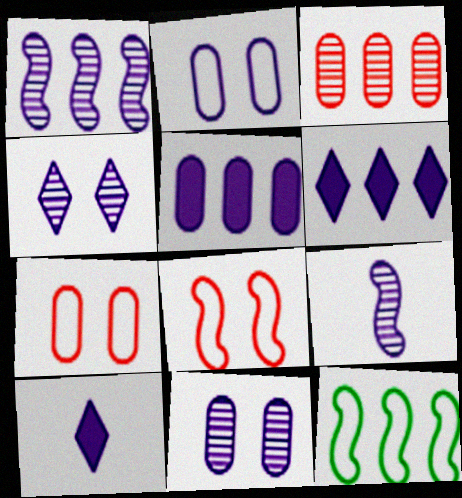[[1, 2, 10], 
[2, 6, 9], 
[3, 6, 12]]